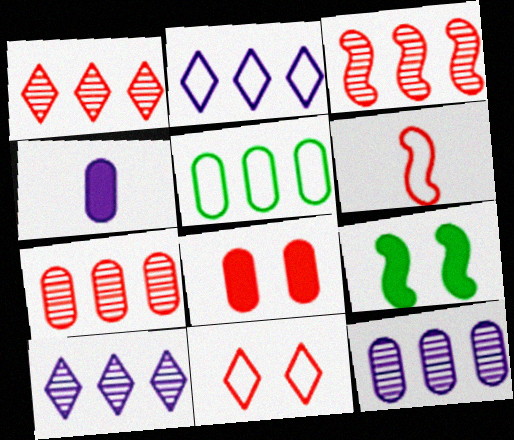[[1, 3, 7], 
[1, 6, 8]]